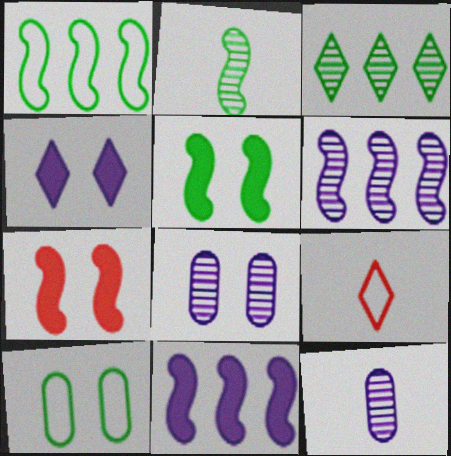[[1, 2, 5], 
[3, 4, 9]]